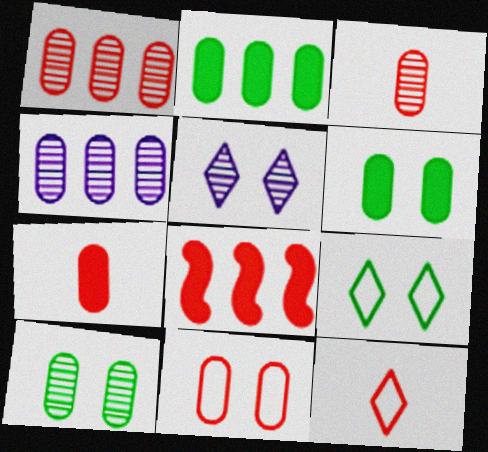[[1, 7, 11], 
[3, 4, 10]]